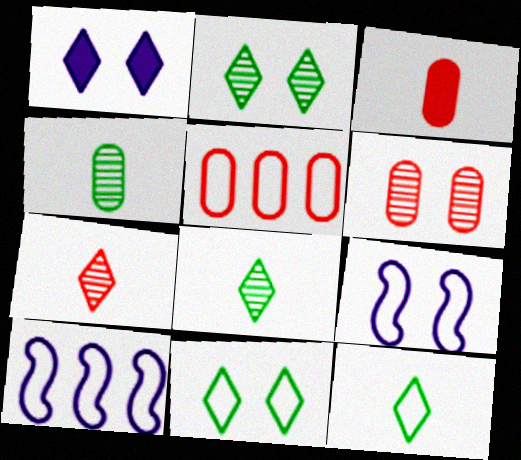[[2, 3, 10], 
[3, 5, 6], 
[5, 9, 12]]